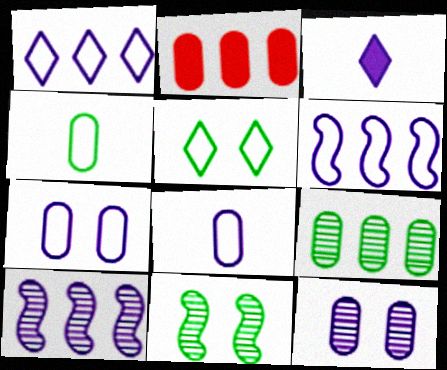[[2, 4, 12], 
[3, 6, 12], 
[3, 7, 10]]